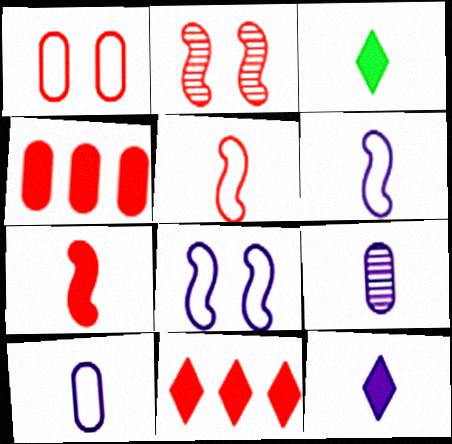[[3, 5, 9], 
[6, 9, 12]]